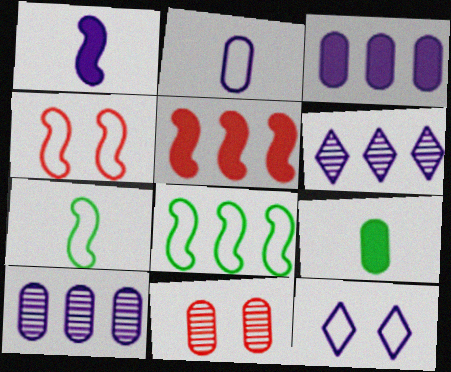[[1, 10, 12], 
[4, 6, 9]]